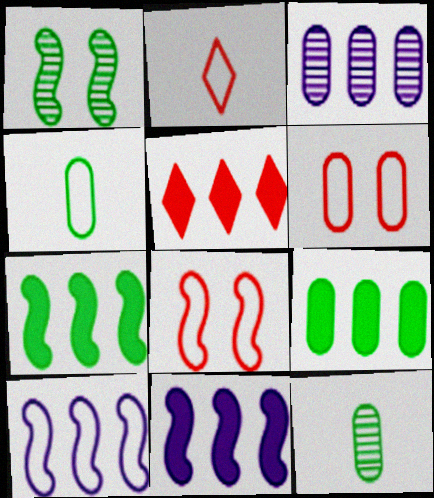[[5, 9, 11]]